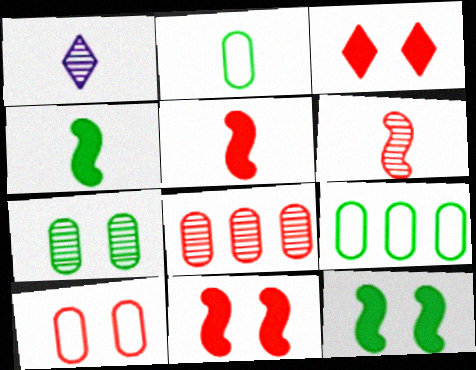[[1, 2, 5], 
[1, 9, 11]]